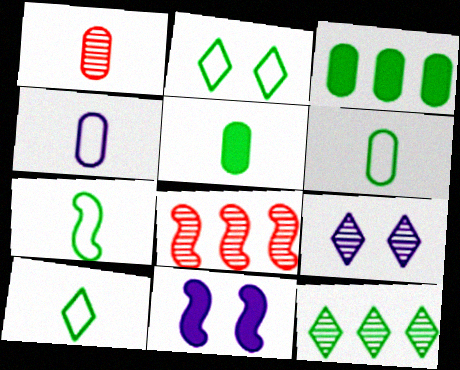[[1, 4, 5], 
[6, 7, 10], 
[7, 8, 11]]